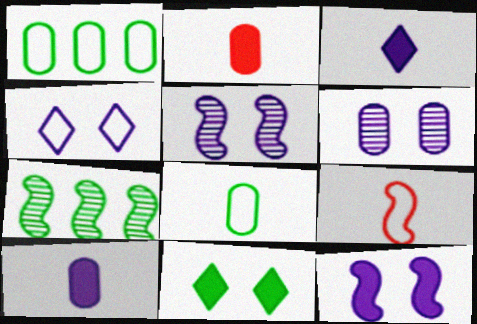[[1, 2, 6], 
[1, 4, 9], 
[2, 4, 7], 
[4, 6, 12], 
[7, 8, 11], 
[7, 9, 12]]